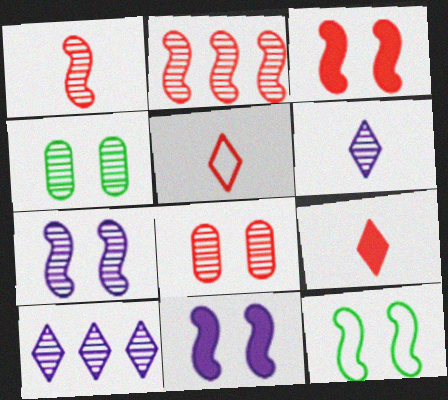[[1, 4, 10], 
[2, 4, 6], 
[3, 7, 12]]